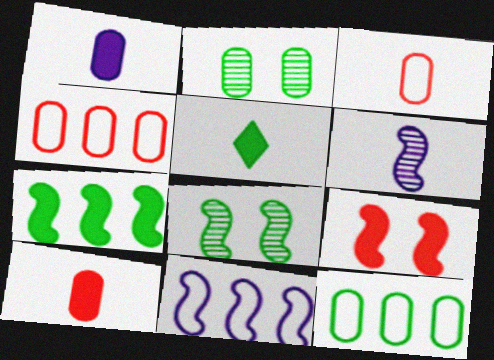[[1, 2, 4], 
[3, 5, 6], 
[5, 8, 12]]